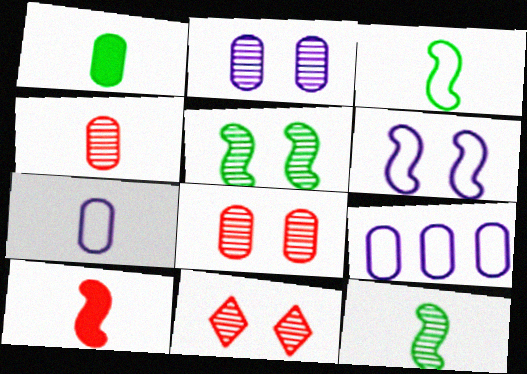[[1, 4, 7], 
[1, 8, 9], 
[2, 5, 11]]